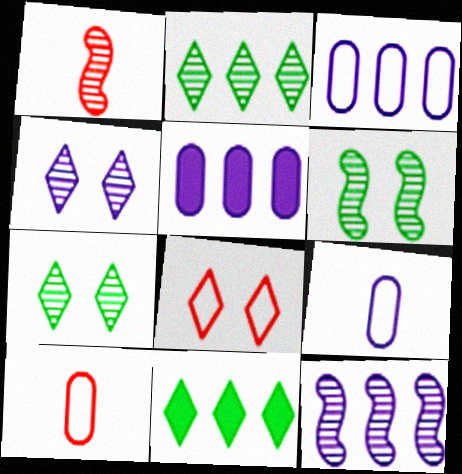[[1, 6, 12]]